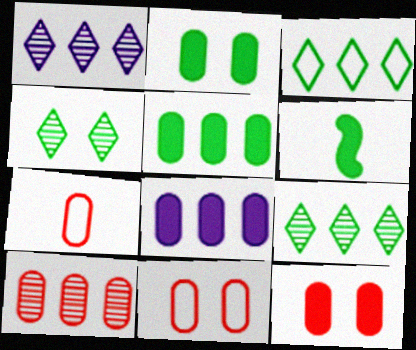[[1, 6, 11], 
[7, 10, 12]]